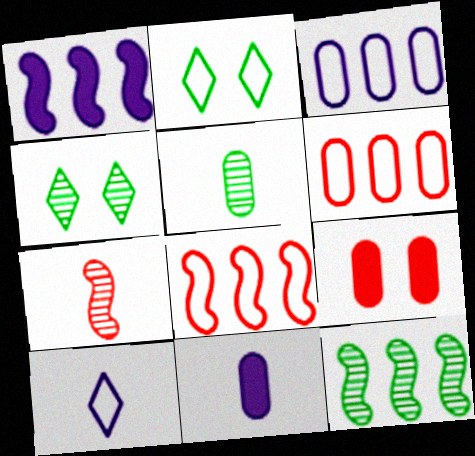[[1, 8, 12], 
[3, 5, 9], 
[4, 5, 12], 
[4, 8, 11], 
[9, 10, 12]]